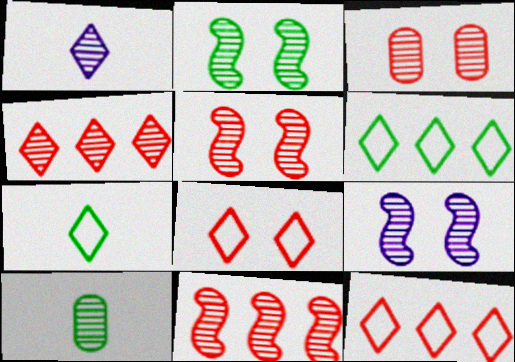[[2, 5, 9], 
[4, 9, 10]]